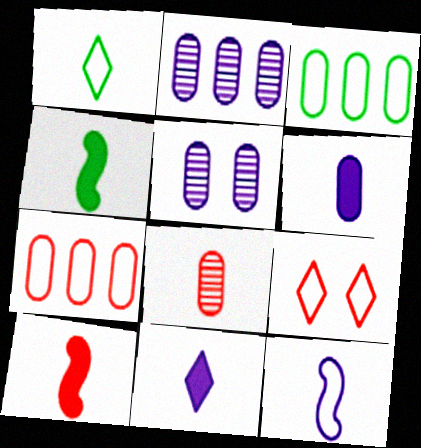[[2, 4, 9], 
[3, 9, 12]]